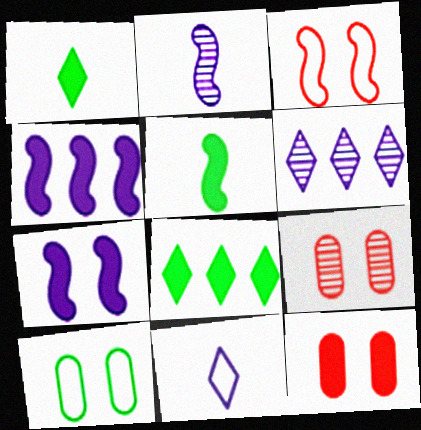[[1, 4, 12]]